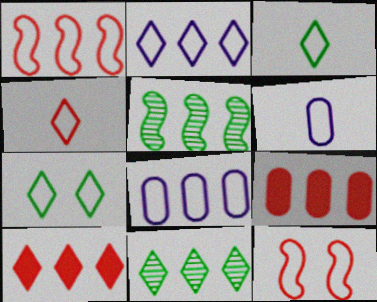[[1, 6, 7], 
[2, 4, 7], 
[2, 5, 9], 
[2, 10, 11], 
[3, 8, 12], 
[5, 8, 10]]